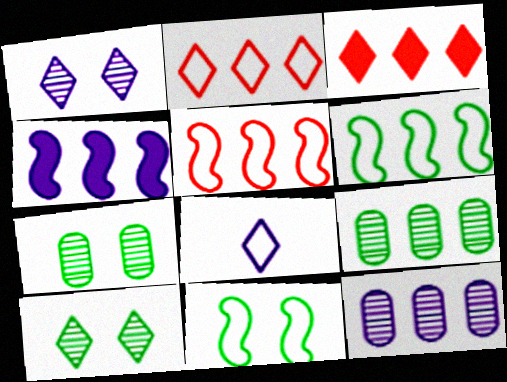[[2, 4, 9], 
[3, 6, 12], 
[3, 8, 10]]